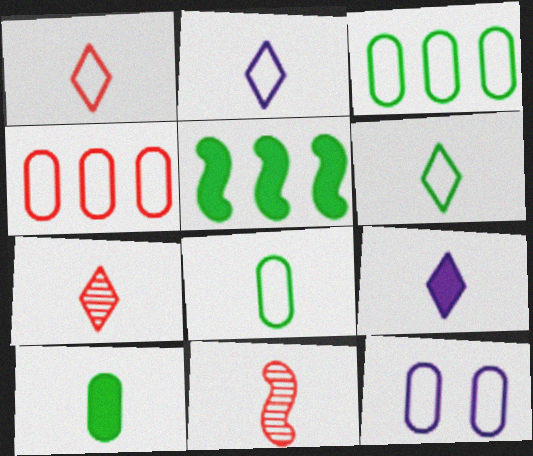[[1, 2, 6], 
[2, 10, 11], 
[4, 8, 12], 
[5, 7, 12], 
[6, 7, 9], 
[8, 9, 11]]